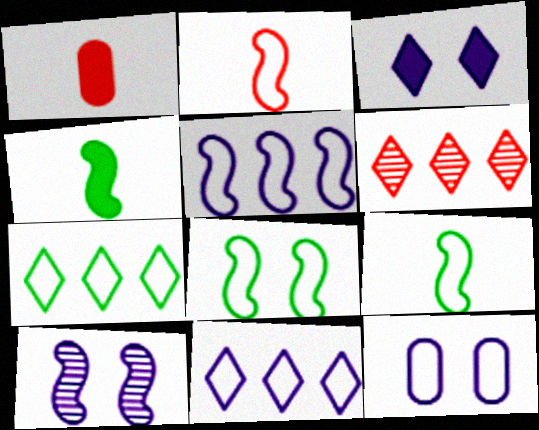[[1, 7, 10], 
[2, 5, 8], 
[2, 7, 12], 
[3, 10, 12], 
[4, 6, 12]]